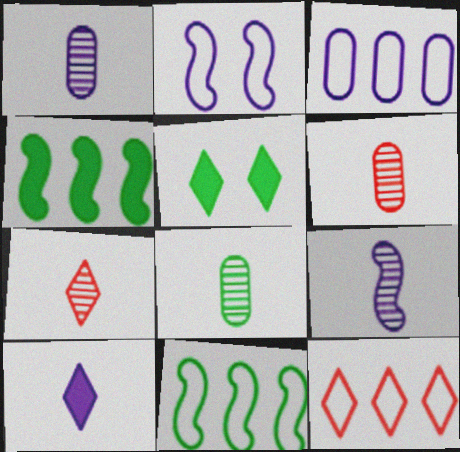[[1, 6, 8], 
[3, 11, 12], 
[5, 8, 11], 
[7, 8, 9]]